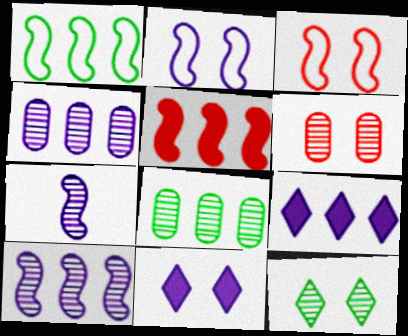[[1, 5, 10]]